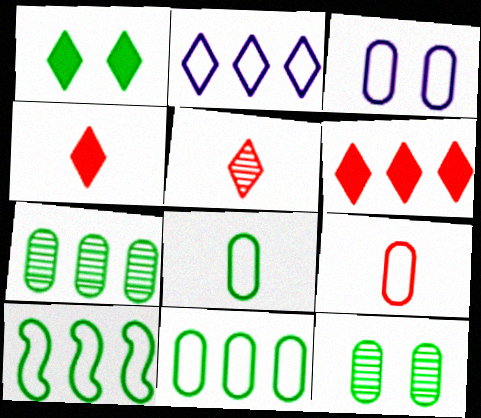[[1, 2, 5], 
[3, 9, 11]]